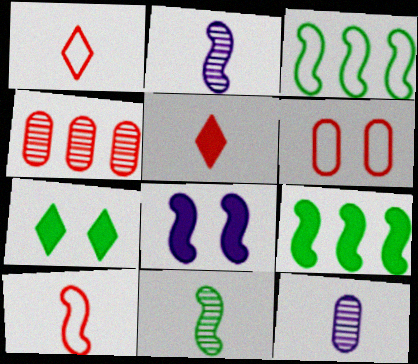[]